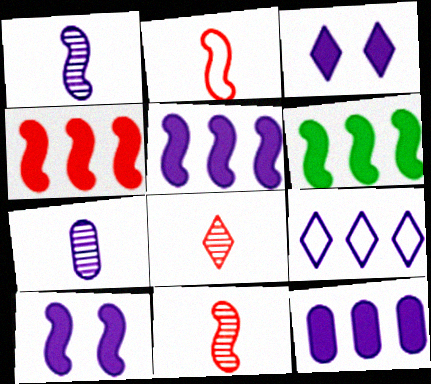[[4, 5, 6], 
[7, 9, 10]]